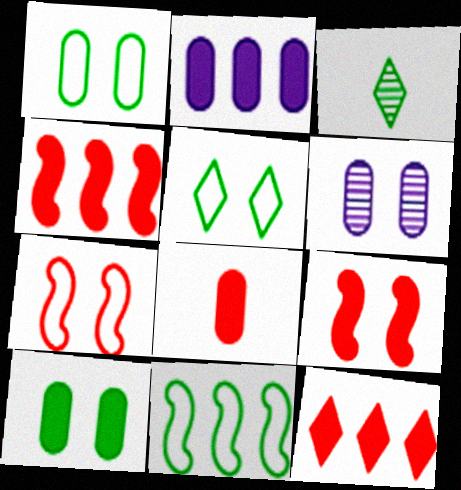[[2, 3, 7], 
[2, 8, 10], 
[3, 10, 11], 
[5, 6, 9], 
[8, 9, 12]]